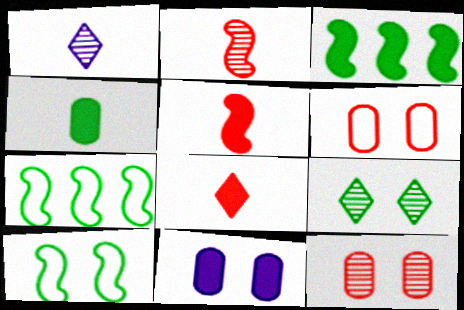[[1, 3, 6], 
[3, 8, 11], 
[4, 7, 9]]